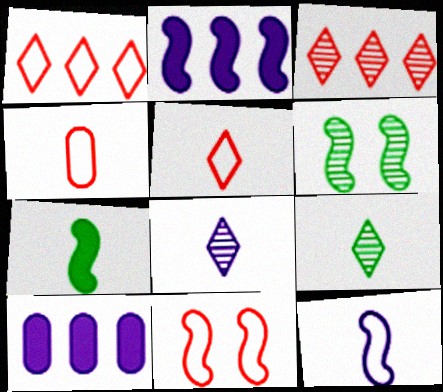[[1, 4, 11], 
[4, 7, 8], 
[5, 6, 10], 
[9, 10, 11]]